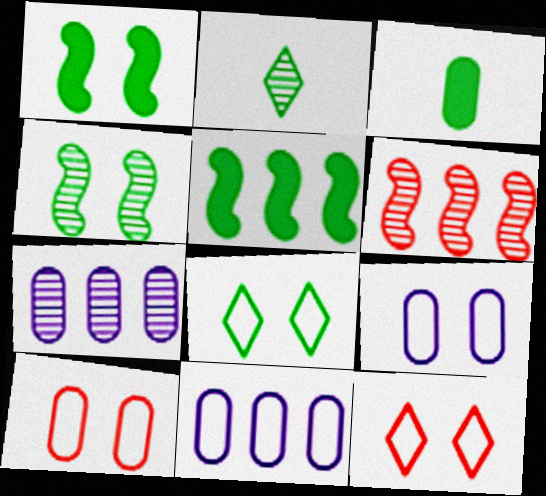[[3, 7, 10]]